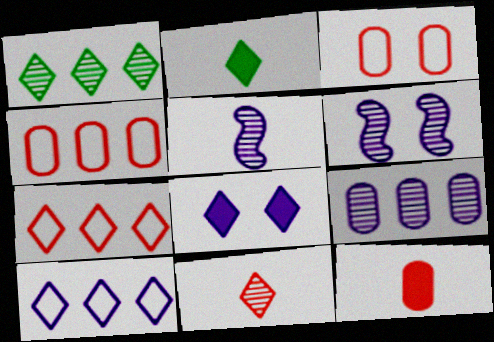[[2, 4, 6]]